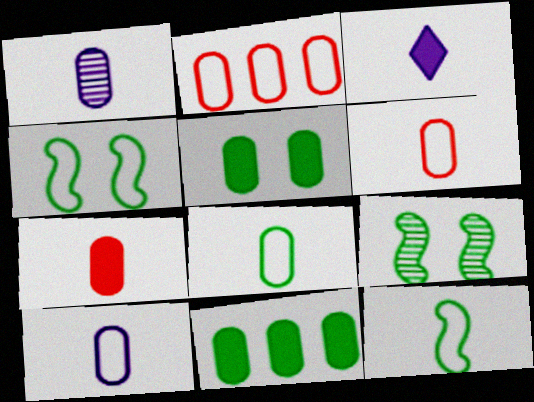[[1, 2, 5], 
[1, 7, 8], 
[2, 3, 9], 
[6, 8, 10]]